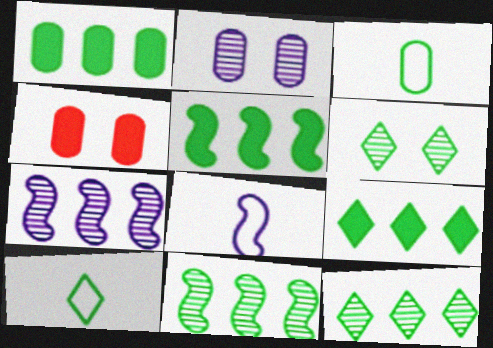[[1, 5, 9], 
[3, 5, 6], 
[4, 7, 10], 
[4, 8, 12], 
[6, 9, 10]]